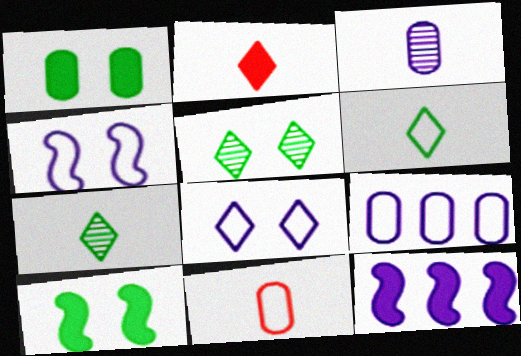[[1, 2, 12], 
[3, 8, 12], 
[5, 11, 12]]